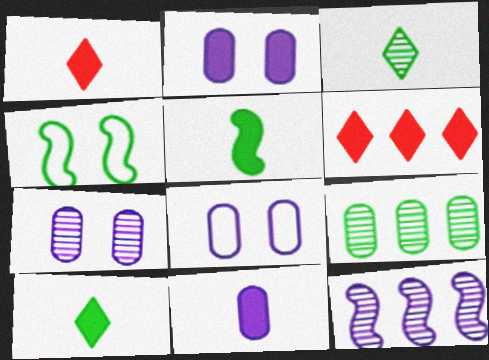[[1, 5, 11], 
[2, 5, 6], 
[2, 7, 8], 
[4, 9, 10]]